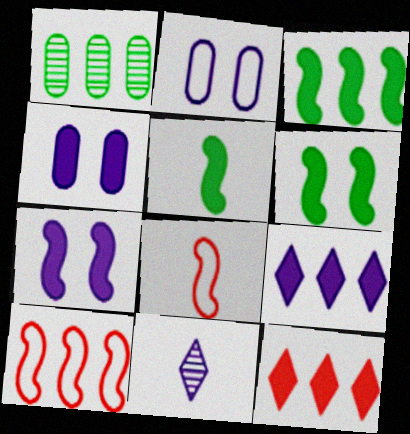[[1, 9, 10], 
[3, 5, 6], 
[4, 5, 12]]